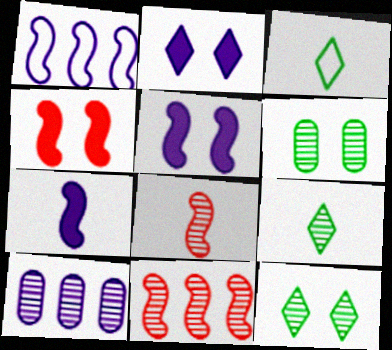[[3, 4, 10], 
[8, 10, 12]]